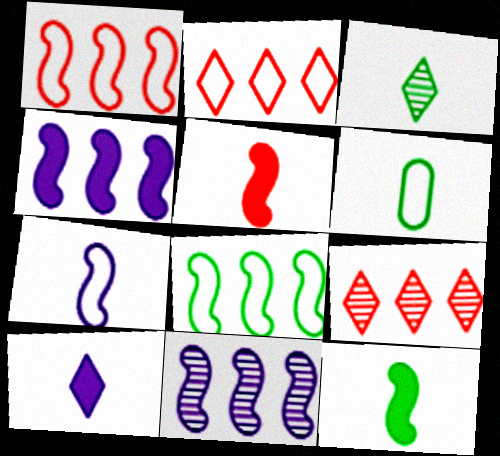[[3, 6, 12]]